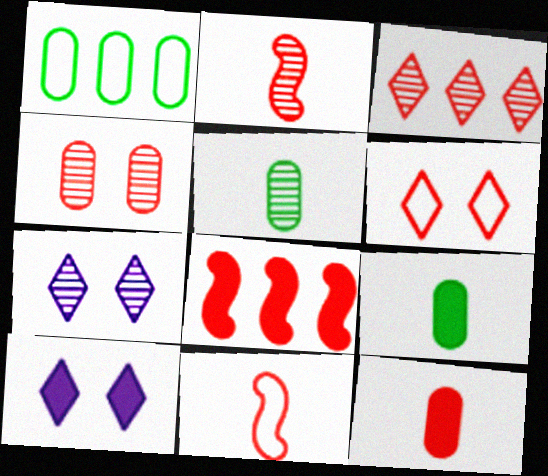[[1, 2, 10], 
[2, 3, 4], 
[8, 9, 10]]